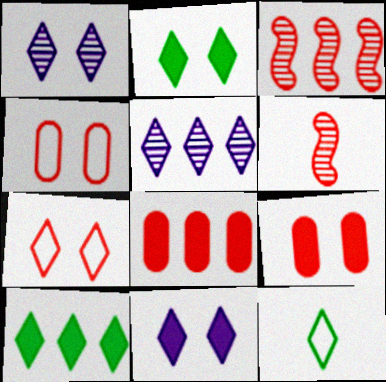[[1, 2, 7], 
[6, 7, 8]]